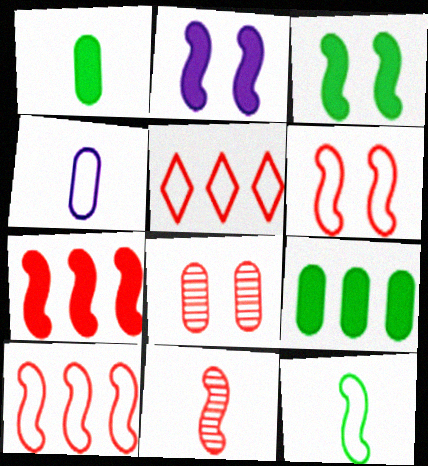[[4, 8, 9], 
[6, 7, 11]]